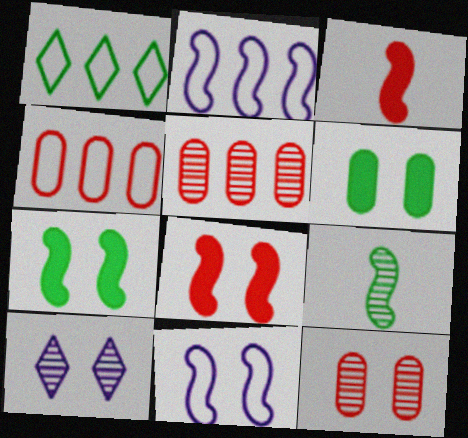[[1, 2, 4], 
[1, 6, 9], 
[2, 8, 9], 
[5, 9, 10]]